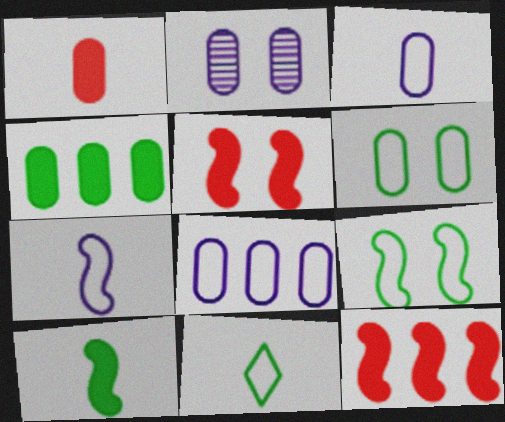[[2, 11, 12]]